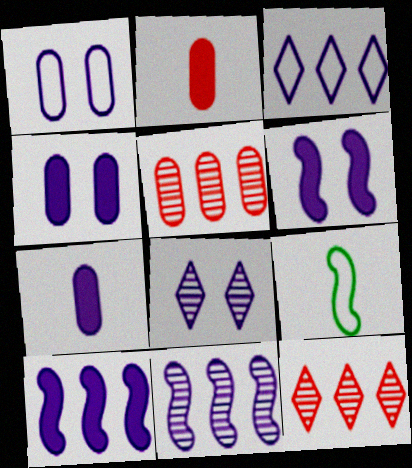[[1, 6, 8], 
[4, 9, 12]]